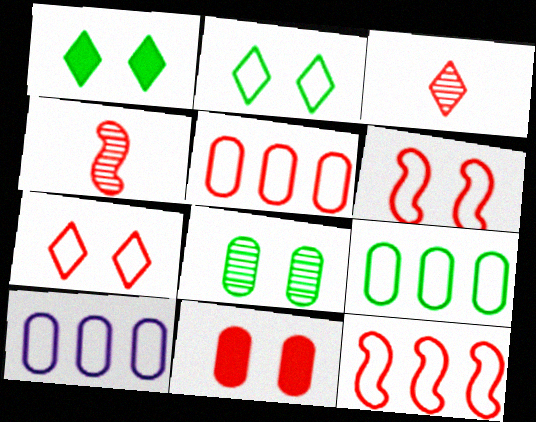[[1, 4, 10], 
[3, 11, 12], 
[5, 9, 10]]